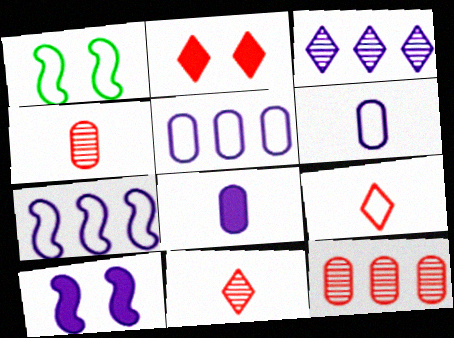[[1, 5, 9], 
[3, 6, 10]]